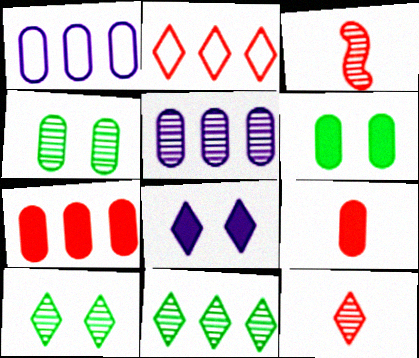[[1, 4, 9], 
[3, 5, 10]]